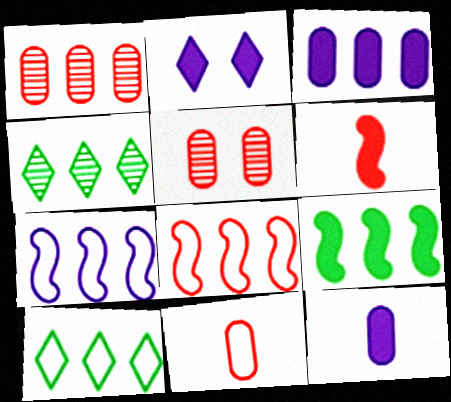[[3, 4, 8]]